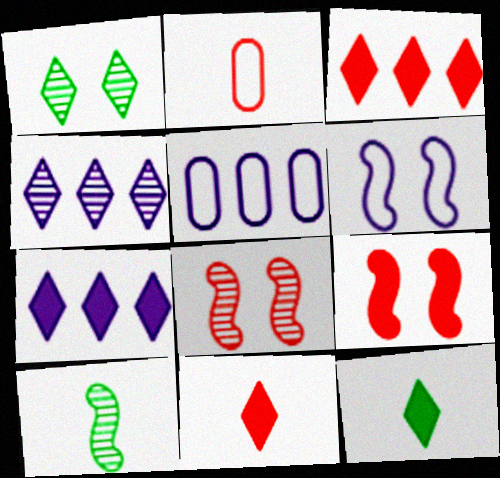[[2, 3, 8], 
[5, 8, 12]]